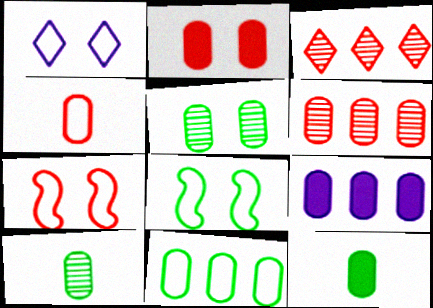[[2, 4, 6], 
[2, 9, 12], 
[4, 5, 9], 
[5, 11, 12], 
[6, 9, 11]]